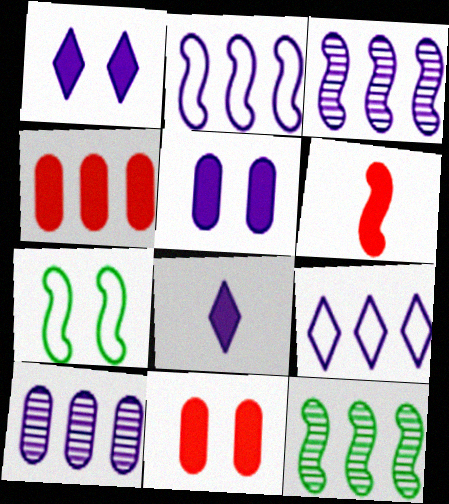[[3, 6, 7], 
[4, 9, 12]]